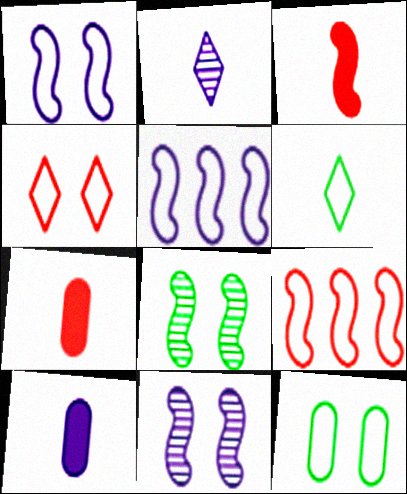[[1, 4, 12], 
[3, 5, 8]]